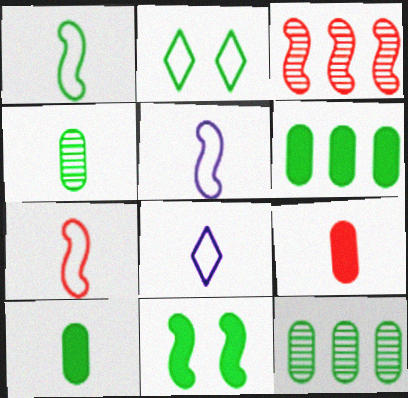[[1, 5, 7], 
[3, 5, 11]]